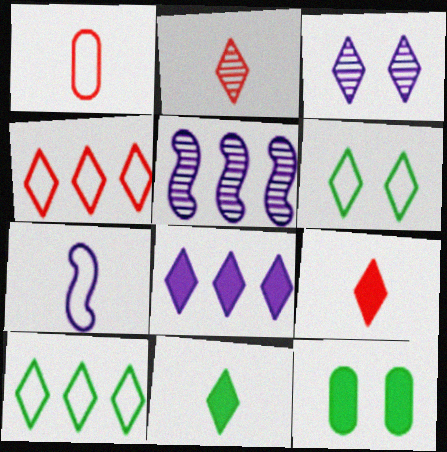[[2, 6, 8], 
[3, 4, 11], 
[3, 9, 10]]